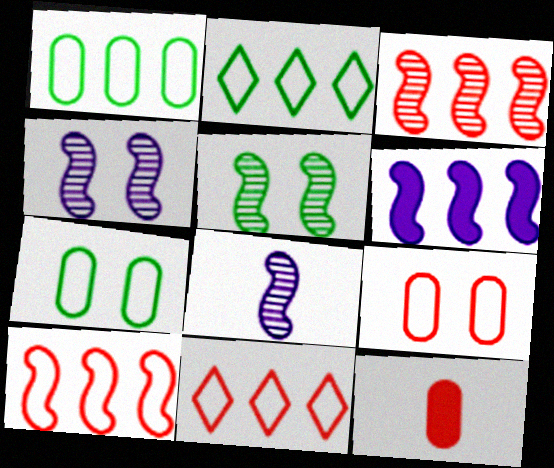[[2, 4, 12], 
[3, 5, 8]]